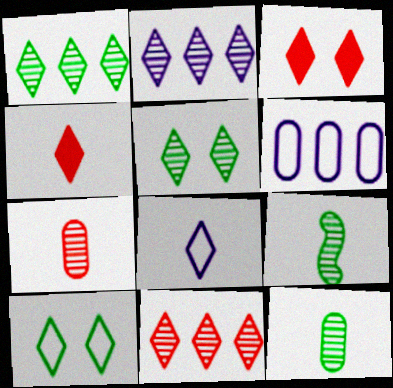[[1, 2, 11], 
[1, 3, 8], 
[2, 4, 10], 
[3, 6, 9]]